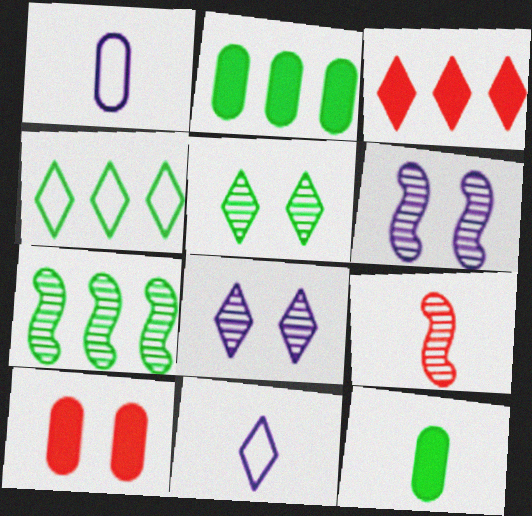[[2, 4, 7], 
[3, 5, 11], 
[6, 7, 9], 
[7, 10, 11], 
[9, 11, 12]]